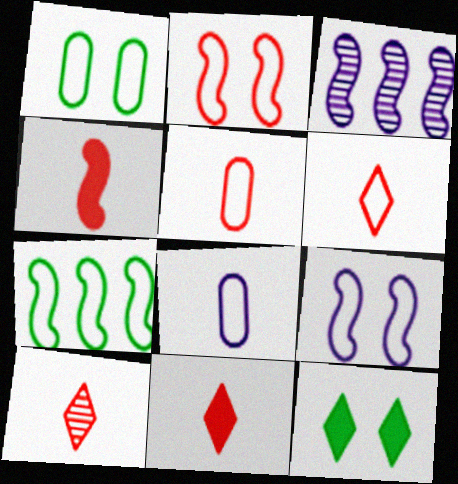[[1, 3, 11], 
[3, 5, 12], 
[4, 5, 10], 
[6, 10, 11]]